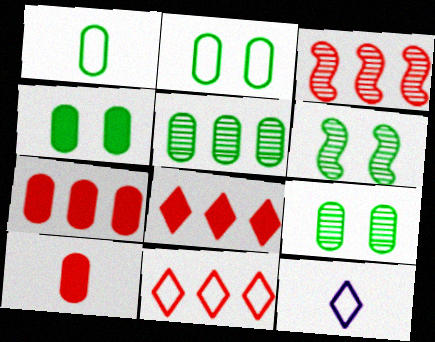[[1, 4, 5], 
[2, 4, 9], 
[3, 4, 12], 
[3, 7, 11], 
[6, 7, 12]]